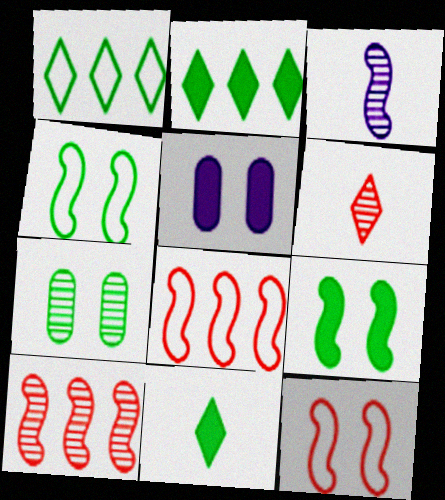[[3, 8, 9]]